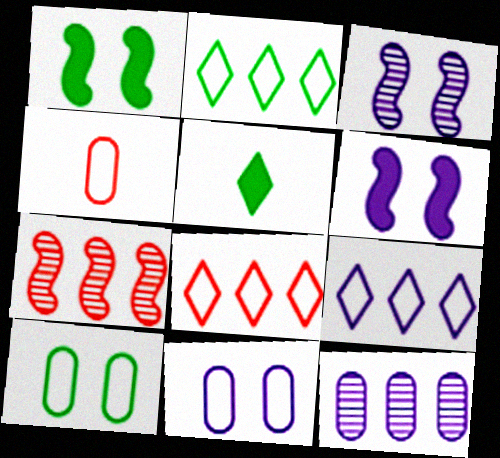[[2, 8, 9], 
[5, 7, 11]]